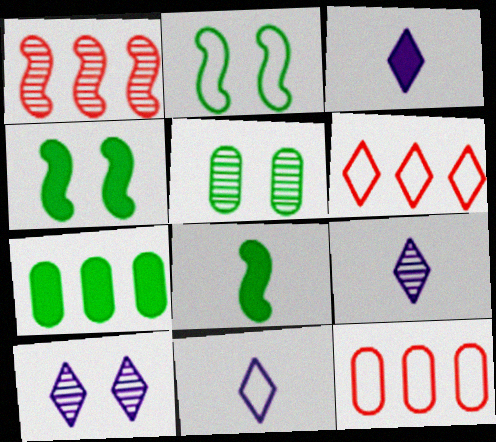[[1, 5, 9], 
[2, 11, 12], 
[3, 9, 11], 
[4, 9, 12], 
[8, 10, 12]]